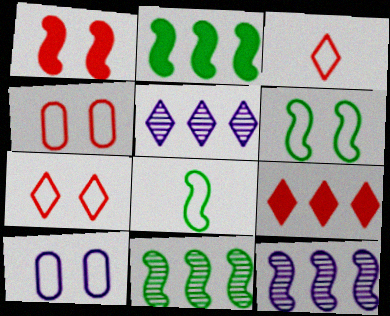[[1, 8, 12], 
[6, 7, 10]]